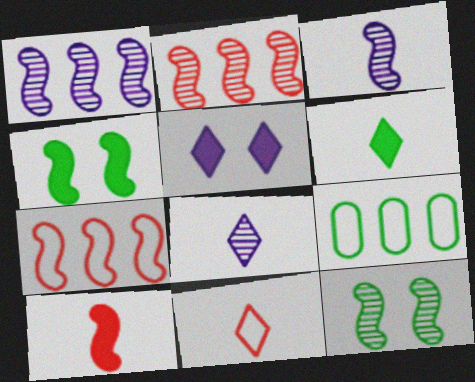[[2, 3, 12], 
[3, 4, 7], 
[6, 8, 11], 
[6, 9, 12]]